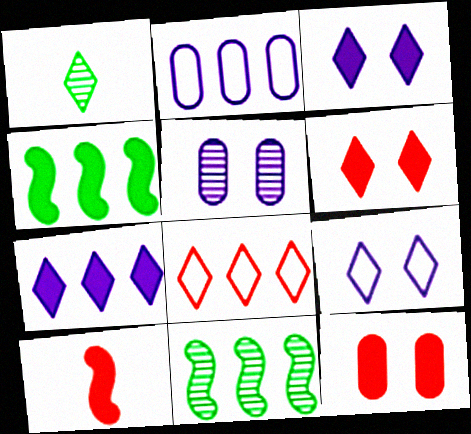[[1, 3, 8]]